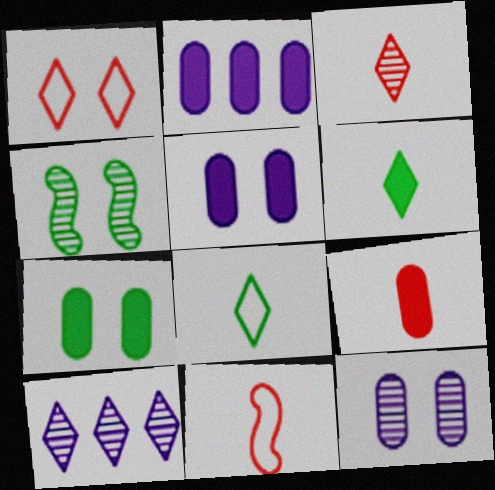[[1, 4, 5], 
[1, 6, 10], 
[2, 7, 9], 
[3, 9, 11], 
[7, 10, 11]]